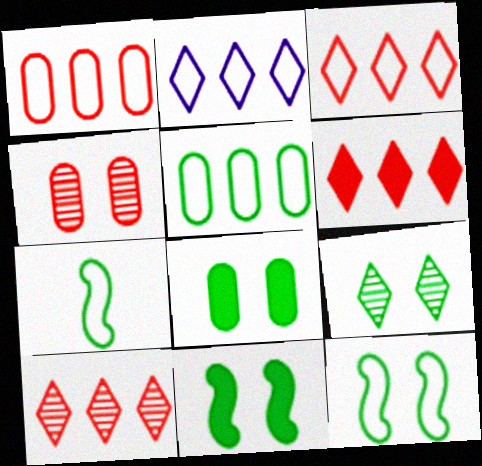[[3, 6, 10], 
[8, 9, 12]]